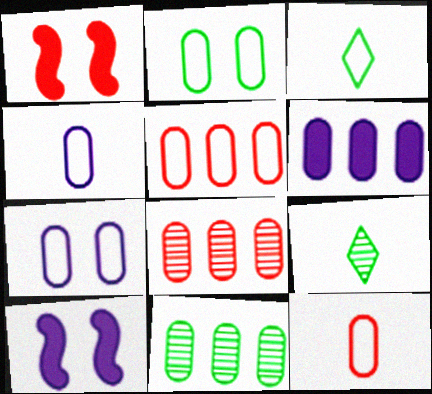[[2, 4, 5], 
[3, 8, 10], 
[5, 6, 11], 
[5, 9, 10]]